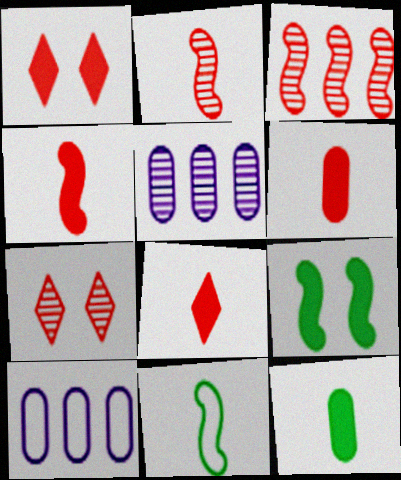[[1, 5, 11], 
[4, 6, 8]]